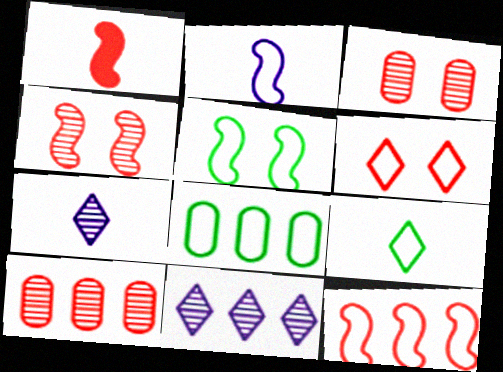[[1, 4, 12], 
[1, 6, 10], 
[2, 5, 12], 
[2, 6, 8], 
[5, 8, 9]]